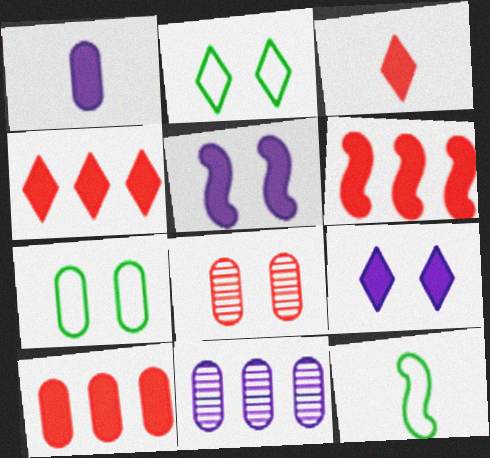[[2, 5, 8], 
[4, 6, 10]]